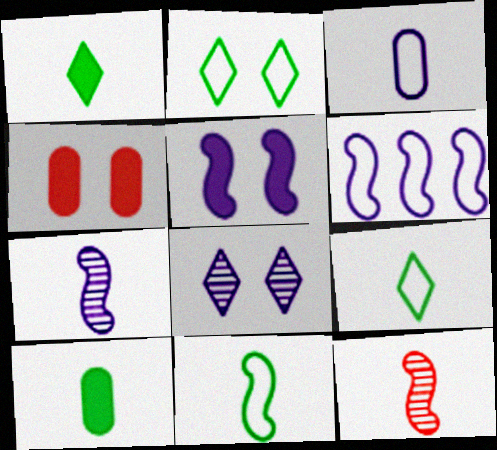[[1, 3, 12], 
[5, 6, 7]]